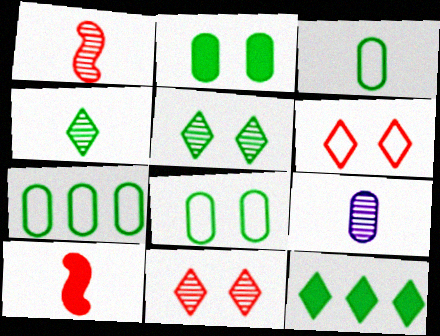[[1, 4, 9], 
[3, 7, 8]]